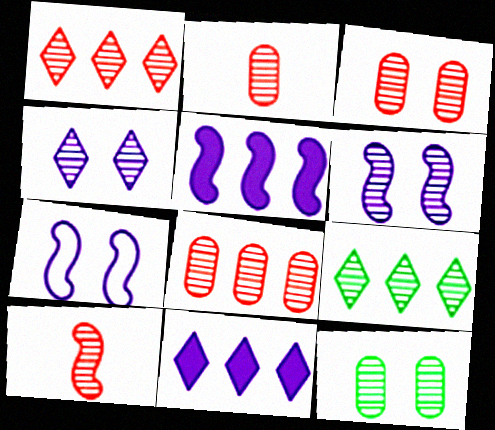[[1, 3, 10], 
[2, 3, 8], 
[2, 6, 9]]